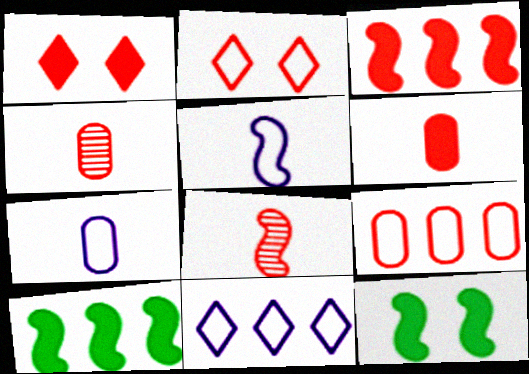[[1, 3, 6], 
[1, 8, 9], 
[2, 3, 4], 
[4, 11, 12]]